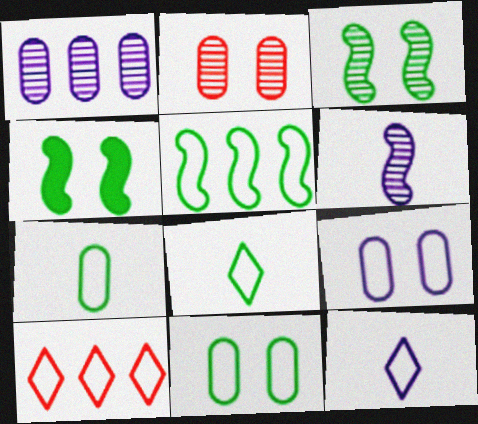[[5, 8, 11]]